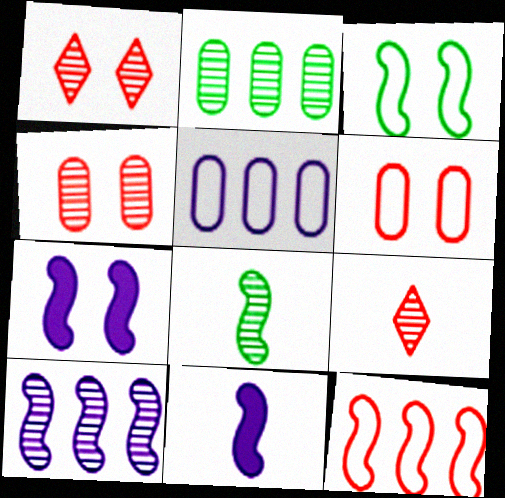[[7, 8, 12]]